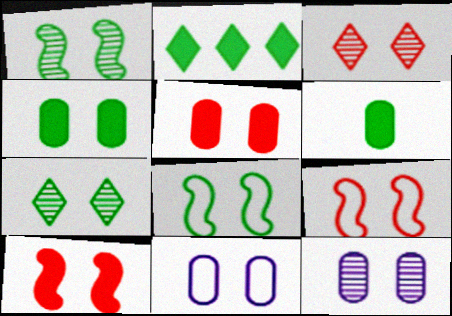[[1, 3, 12], 
[3, 5, 9], 
[4, 7, 8], 
[7, 10, 11]]